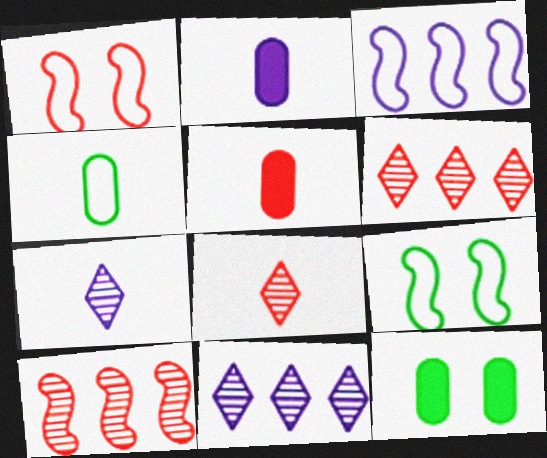[[1, 5, 6], 
[2, 6, 9], 
[3, 8, 12], 
[5, 9, 11]]